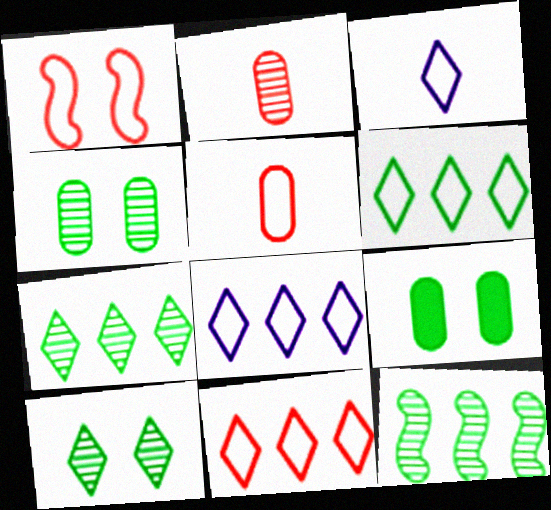[[1, 5, 11], 
[6, 8, 11]]